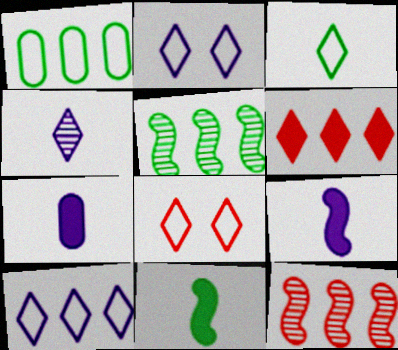[[3, 8, 10], 
[5, 7, 8]]